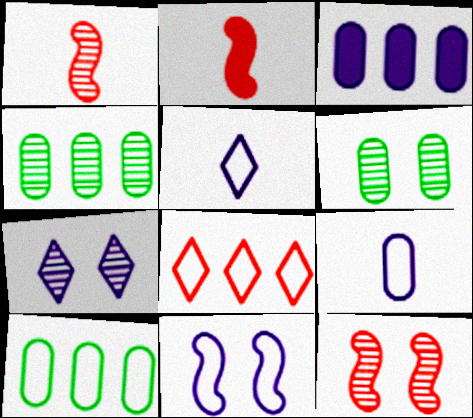[[1, 4, 7], 
[2, 7, 10], 
[6, 7, 12]]